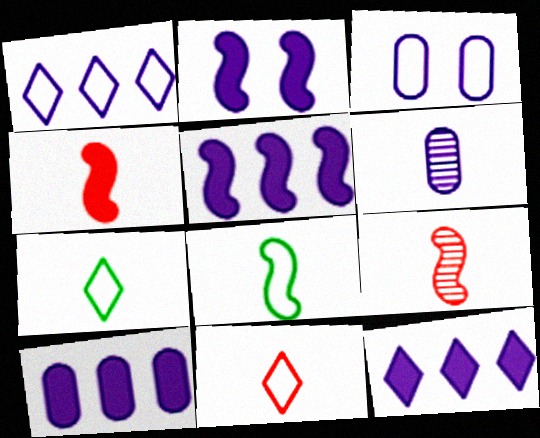[[1, 2, 6], 
[3, 6, 10], 
[4, 6, 7], 
[5, 10, 12]]